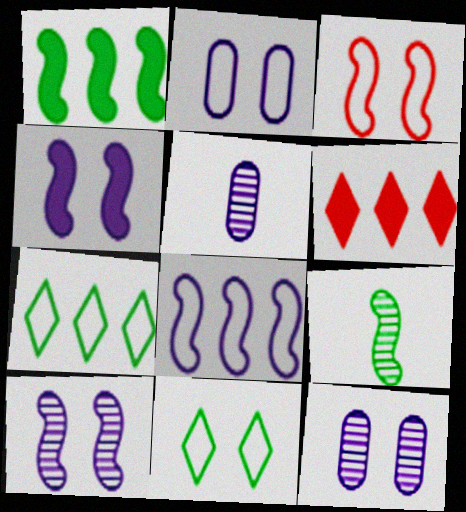[[2, 3, 11], 
[2, 6, 9]]